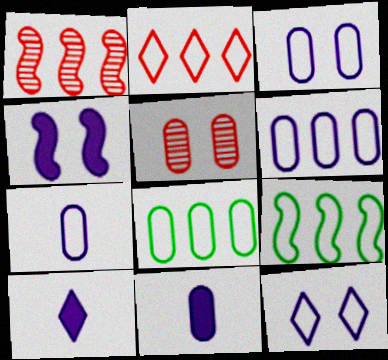[[2, 6, 9], 
[3, 6, 7], 
[5, 8, 11], 
[5, 9, 10]]